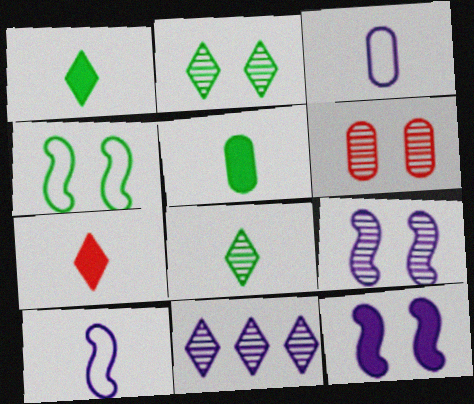[[2, 6, 9], 
[3, 11, 12]]